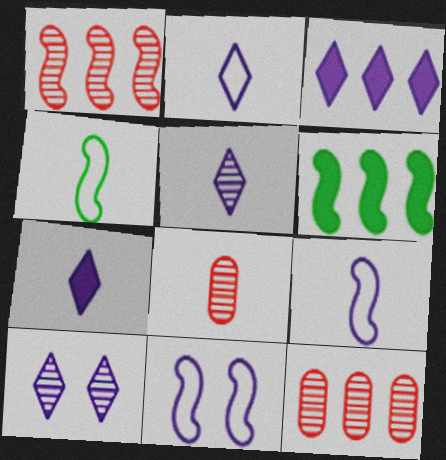[[2, 3, 10], 
[2, 5, 7], 
[4, 7, 8]]